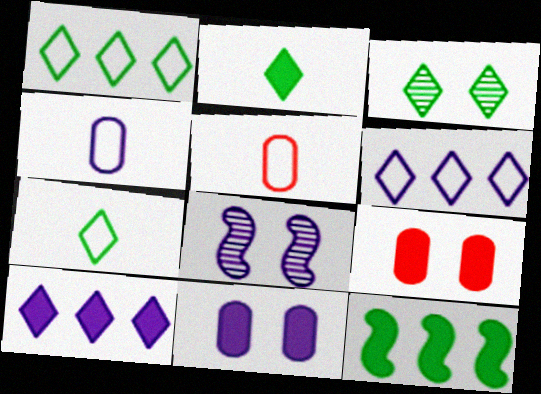[[1, 2, 3], 
[4, 8, 10]]